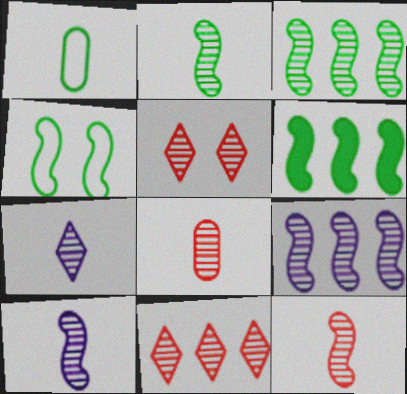[[2, 4, 6], 
[2, 7, 8], 
[2, 10, 12]]